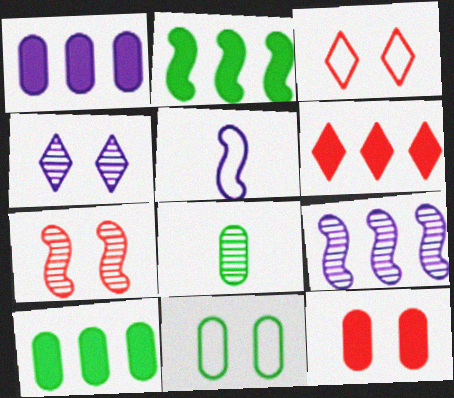[[1, 2, 6], 
[1, 4, 5], 
[2, 5, 7], 
[3, 7, 12], 
[8, 10, 11]]